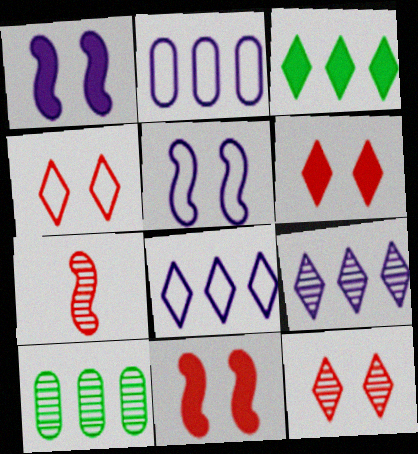[[4, 6, 12]]